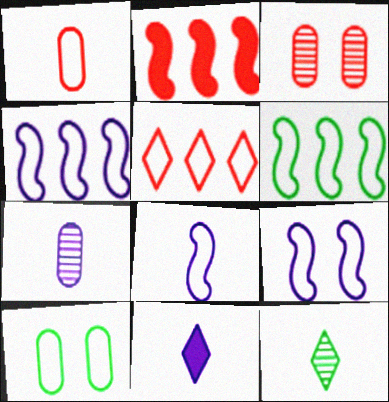[[3, 6, 11], 
[4, 8, 9], 
[5, 8, 10], 
[7, 8, 11]]